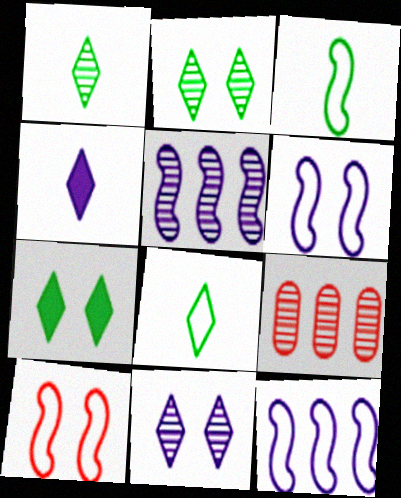[[3, 10, 12]]